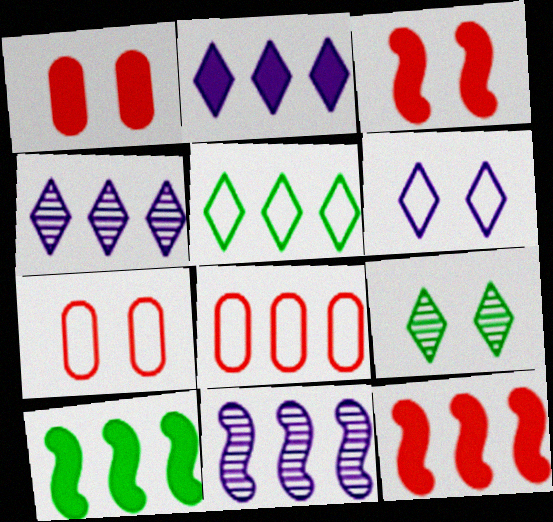[[4, 8, 10]]